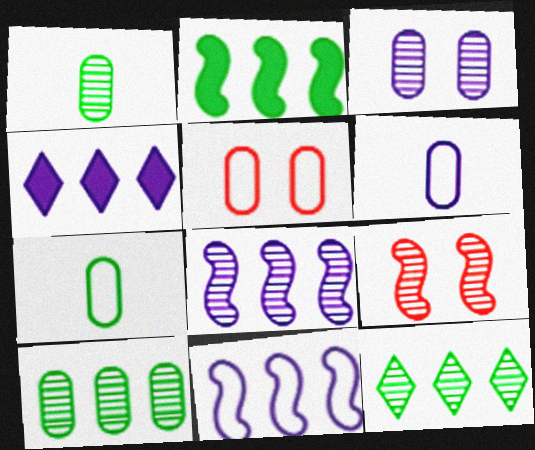[[4, 7, 9]]